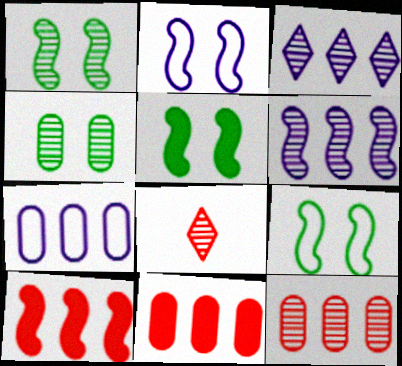[[1, 5, 9], 
[4, 6, 8], 
[5, 7, 8]]